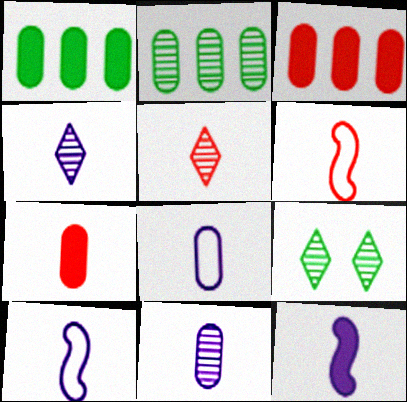[[3, 9, 10], 
[4, 8, 12], 
[5, 6, 7]]